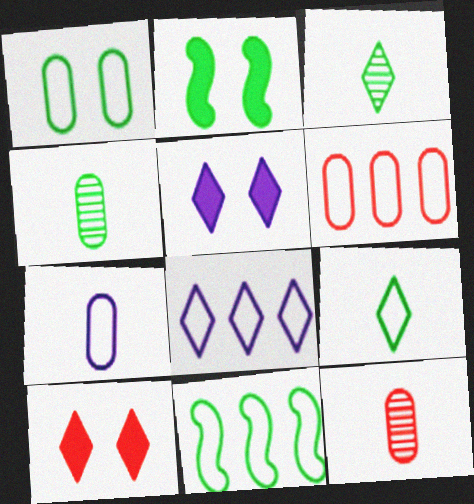[[1, 6, 7], 
[1, 9, 11], 
[2, 8, 12], 
[3, 8, 10], 
[5, 11, 12], 
[6, 8, 11]]